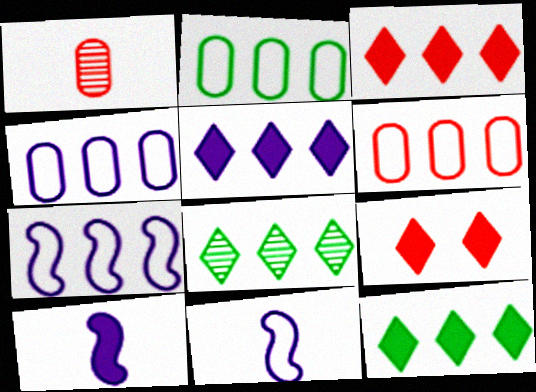[[2, 4, 6], 
[3, 5, 12]]